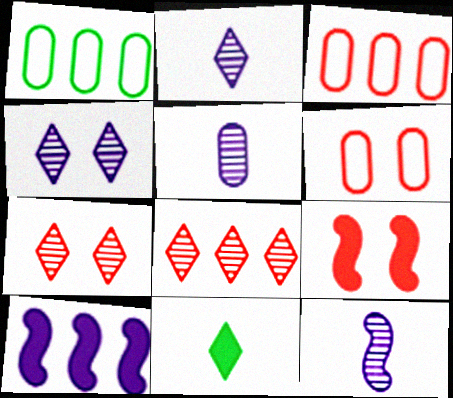[[1, 2, 9], 
[1, 8, 10], 
[2, 5, 12], 
[6, 7, 9]]